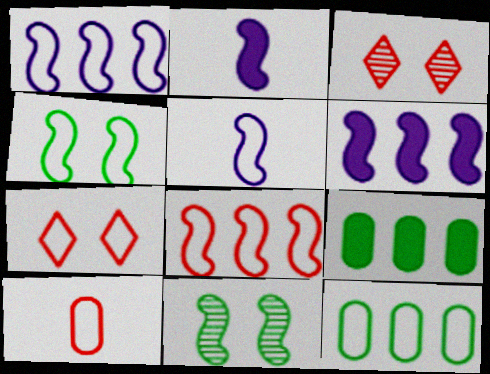[[2, 3, 12], 
[2, 8, 11], 
[3, 5, 9], 
[4, 5, 8], 
[5, 7, 12], 
[7, 8, 10]]